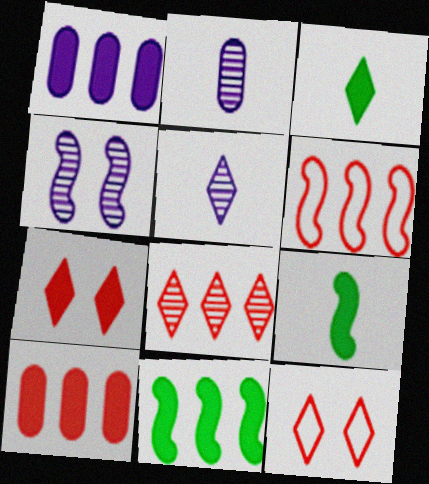[[1, 7, 9], 
[2, 11, 12], 
[4, 6, 9], 
[6, 8, 10]]